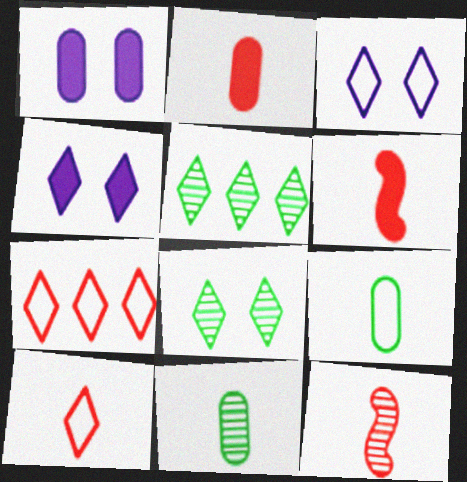[[2, 10, 12], 
[4, 5, 10]]